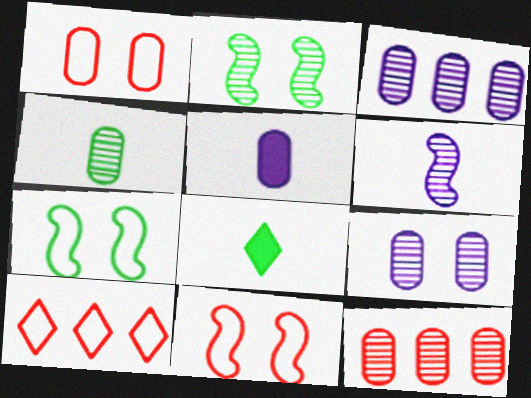[[2, 5, 10], 
[3, 8, 11], 
[4, 9, 12]]